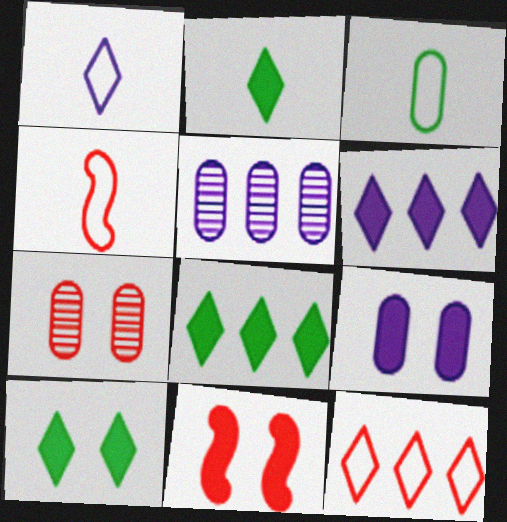[[1, 3, 4], 
[2, 8, 10], 
[4, 5, 10], 
[9, 10, 11]]